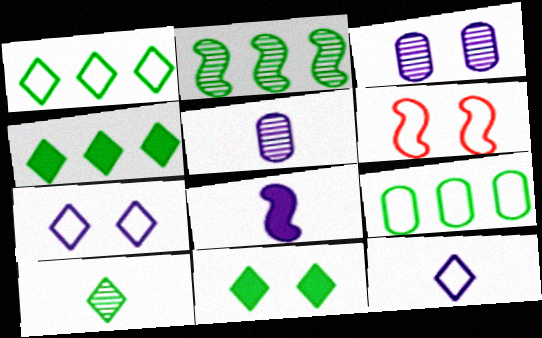[[1, 10, 11], 
[2, 4, 9], 
[2, 6, 8], 
[3, 6, 11], 
[4, 5, 6], 
[5, 8, 12], 
[6, 9, 12]]